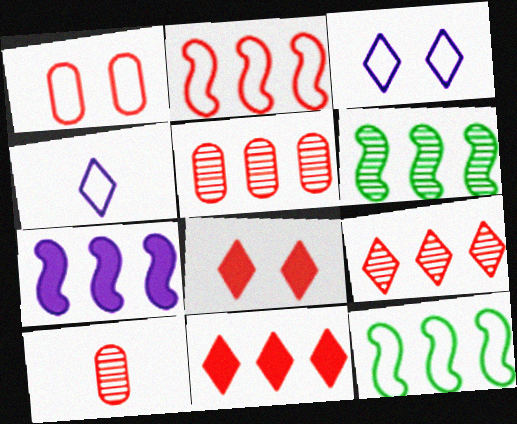[[1, 4, 12], 
[2, 5, 11], 
[2, 6, 7], 
[2, 8, 10]]